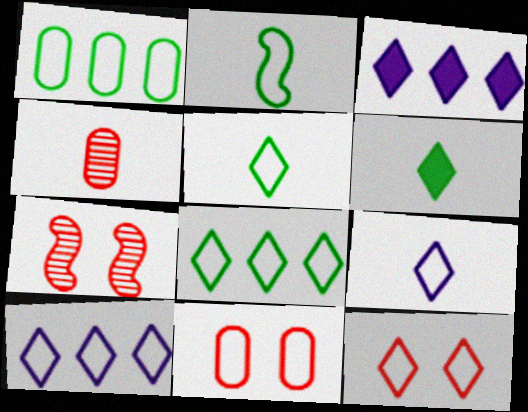[[2, 10, 11], 
[5, 10, 12], 
[8, 9, 12]]